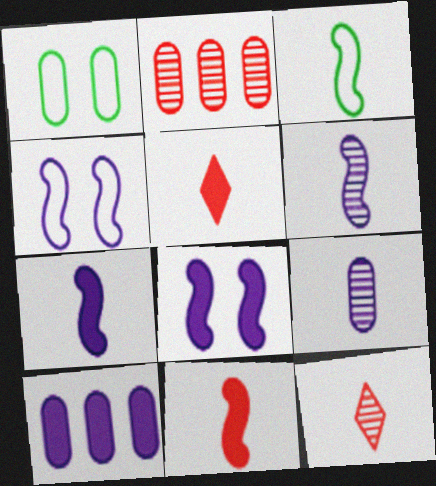[[3, 5, 9], 
[3, 6, 11]]